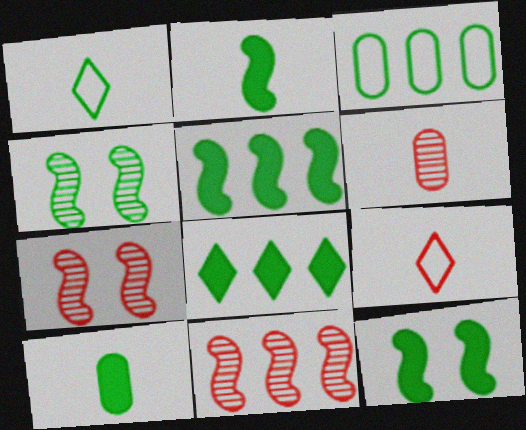[[2, 5, 12], 
[8, 10, 12]]